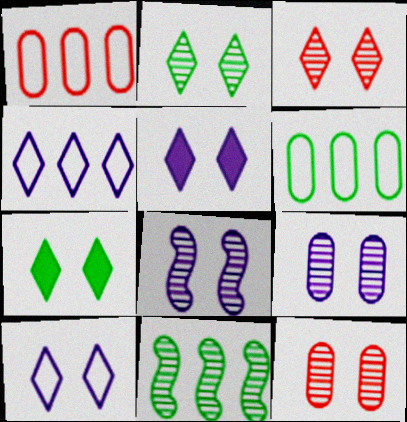[[2, 8, 12], 
[3, 7, 10]]